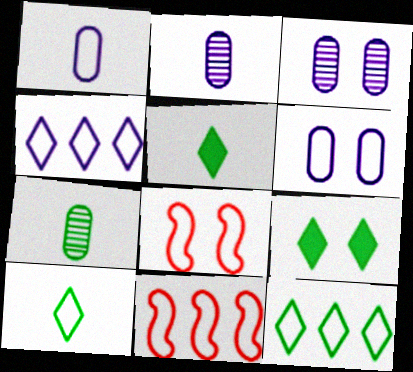[[1, 8, 12], 
[2, 9, 11], 
[3, 5, 11], 
[3, 8, 9], 
[6, 10, 11]]